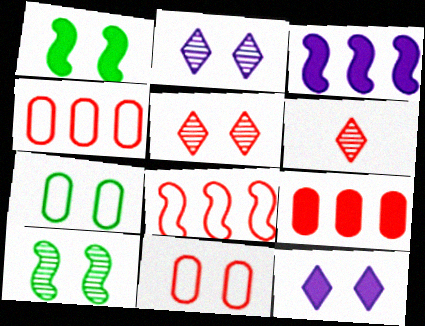[[1, 2, 11], 
[3, 6, 7], 
[10, 11, 12]]